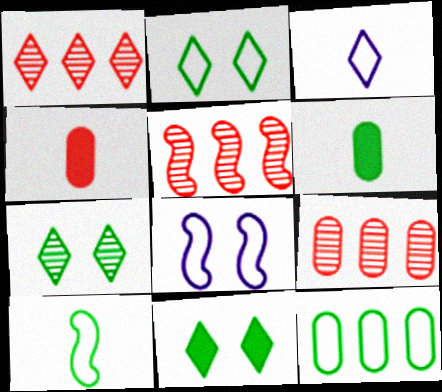[[1, 3, 11], 
[1, 5, 9], 
[1, 6, 8], 
[2, 7, 11], 
[2, 10, 12]]